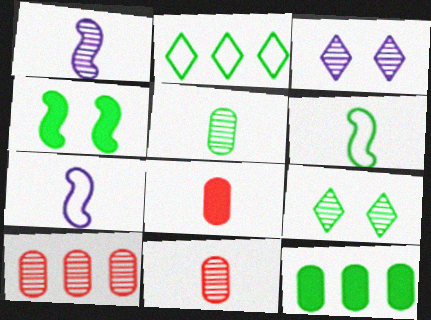[[1, 9, 10], 
[2, 4, 5], 
[6, 9, 12]]